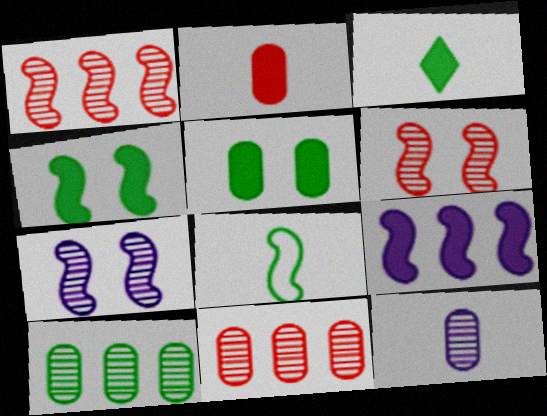[[6, 8, 9]]